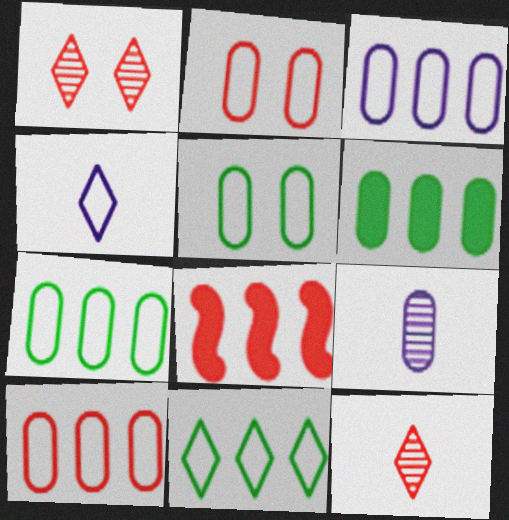[[2, 6, 9], 
[2, 8, 12], 
[3, 7, 10]]